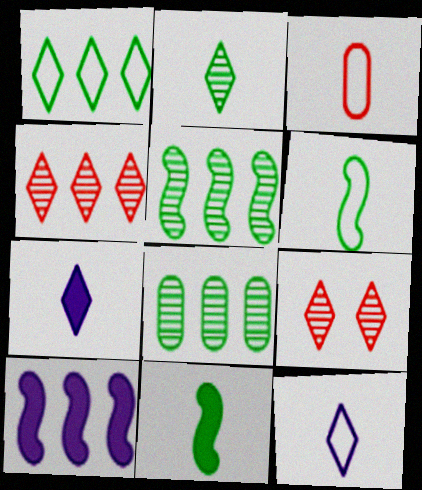[[1, 7, 9], 
[3, 6, 12]]